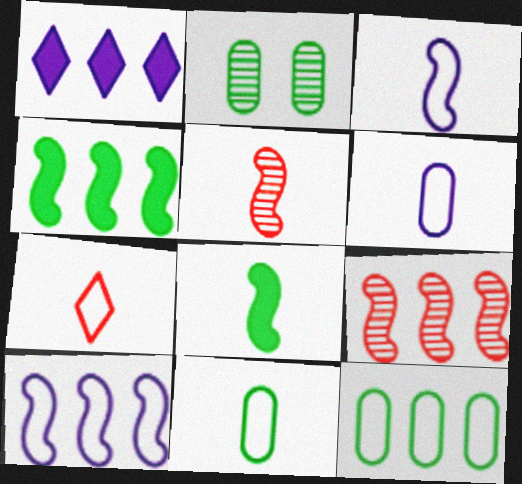[[1, 9, 12], 
[3, 5, 8], 
[3, 7, 11], 
[4, 9, 10]]